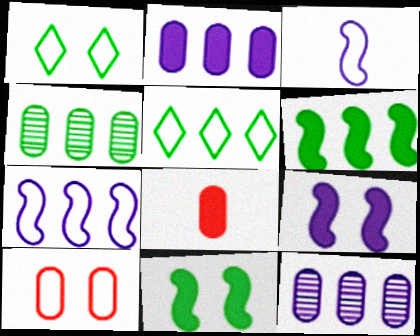[[3, 5, 10], 
[4, 5, 6]]